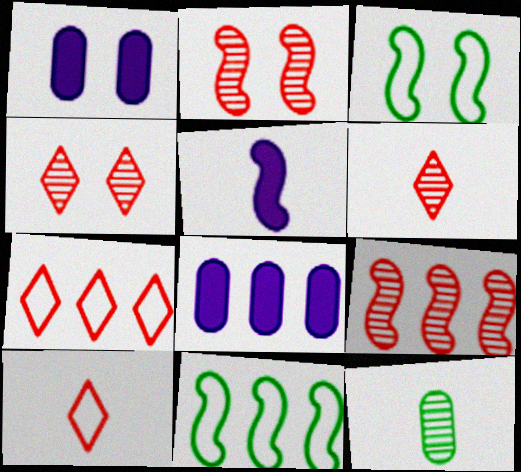[[1, 3, 4], 
[1, 6, 11], 
[2, 5, 11], 
[3, 5, 9], 
[3, 6, 8], 
[5, 10, 12]]